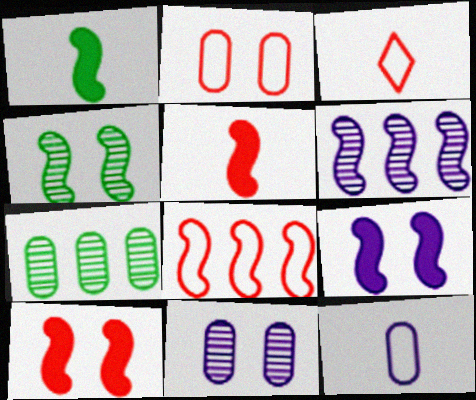[[2, 3, 8], 
[3, 7, 9]]